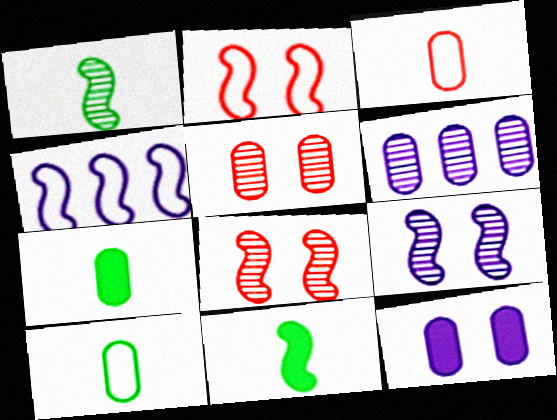[[4, 8, 11]]